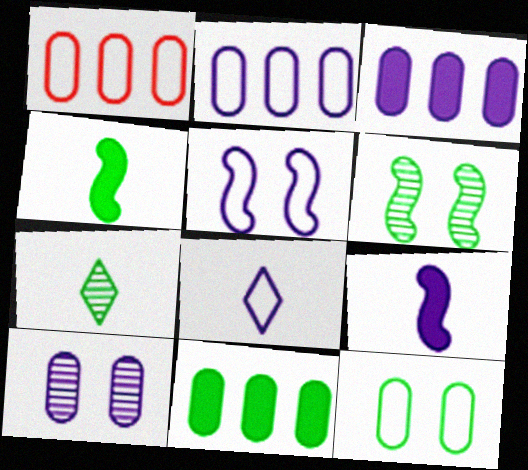[[2, 5, 8]]